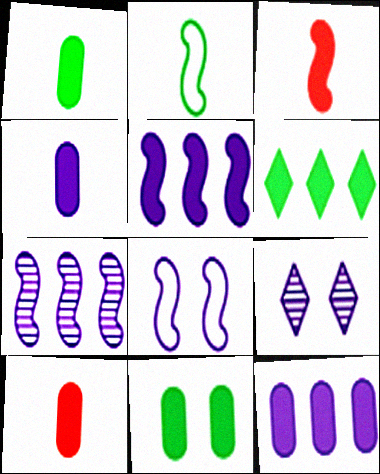[[1, 4, 10], 
[10, 11, 12]]